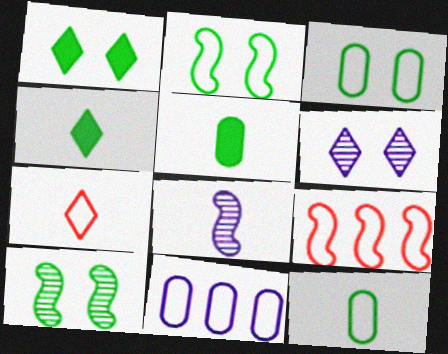[[1, 3, 10], 
[2, 7, 11], 
[5, 6, 9], 
[5, 7, 8]]